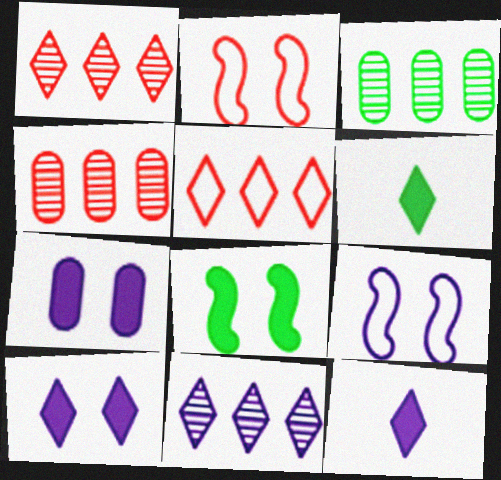[[2, 3, 12], 
[4, 6, 9]]